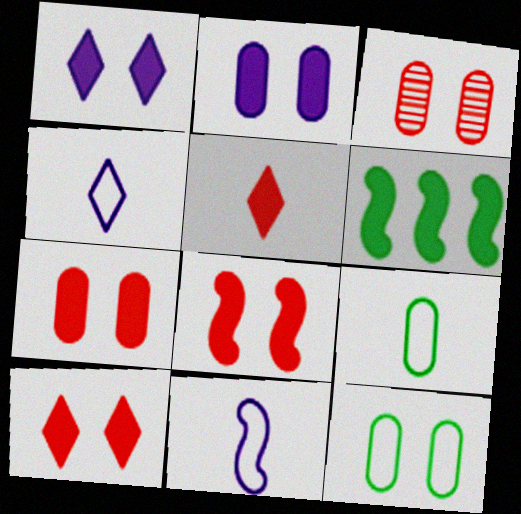[[2, 3, 12], 
[2, 5, 6], 
[3, 4, 6], 
[7, 8, 10]]